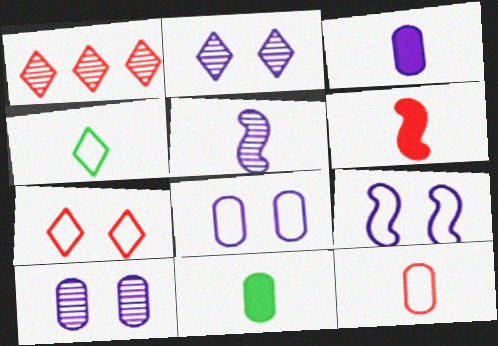[[1, 9, 11]]